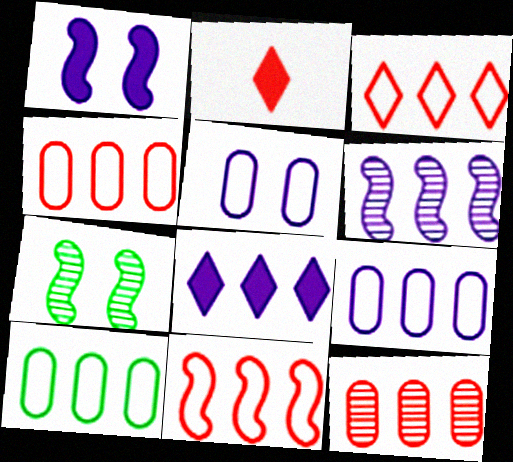[[2, 7, 9], 
[3, 4, 11], 
[4, 9, 10], 
[6, 8, 9]]